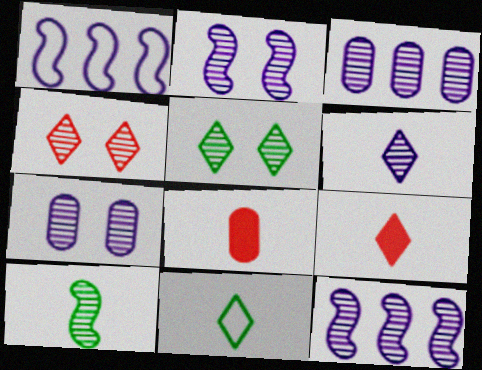[[1, 5, 8], 
[2, 3, 6], 
[3, 4, 10], 
[6, 7, 12], 
[6, 9, 11]]